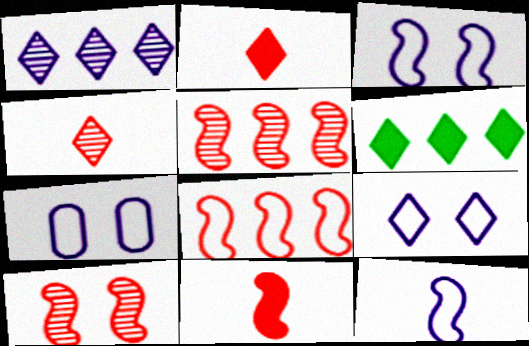[[3, 7, 9], 
[4, 6, 9], 
[8, 10, 11]]